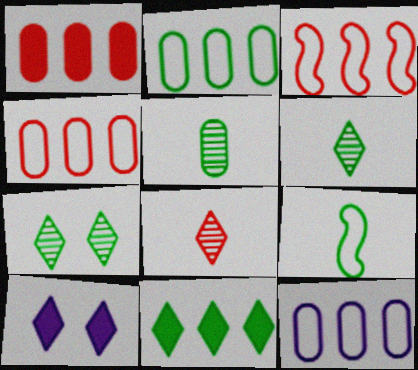[[2, 4, 12], 
[3, 5, 10]]